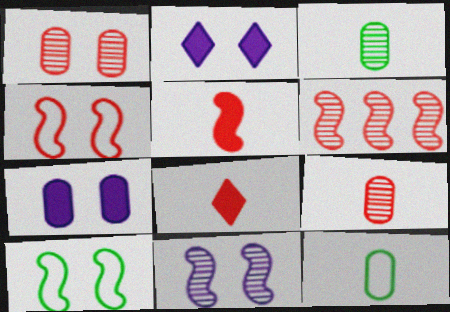[[1, 2, 10], 
[2, 6, 12], 
[4, 5, 6]]